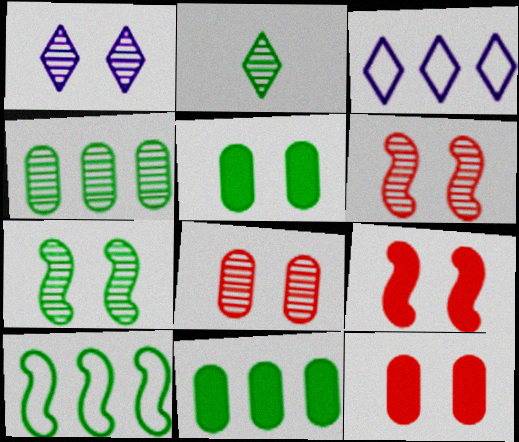[[1, 7, 8], 
[2, 4, 7], 
[2, 5, 10]]